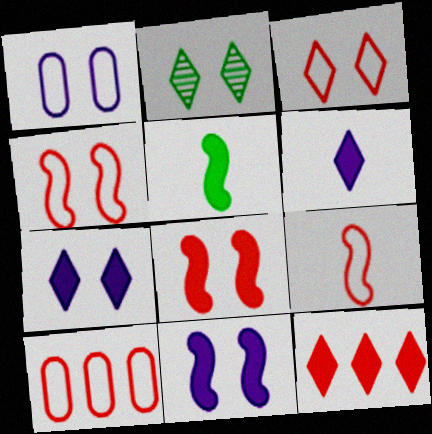[[1, 2, 8], 
[2, 3, 7], 
[3, 9, 10]]